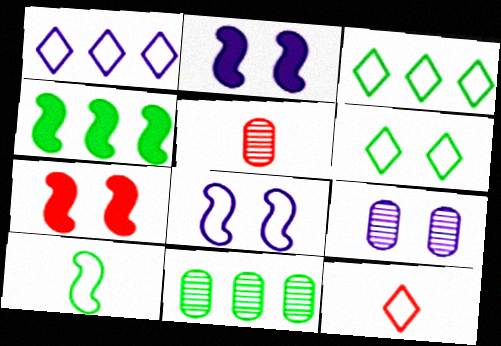[[1, 6, 12], 
[2, 3, 5], 
[2, 11, 12], 
[3, 4, 11], 
[4, 9, 12], 
[5, 9, 11], 
[6, 7, 9]]